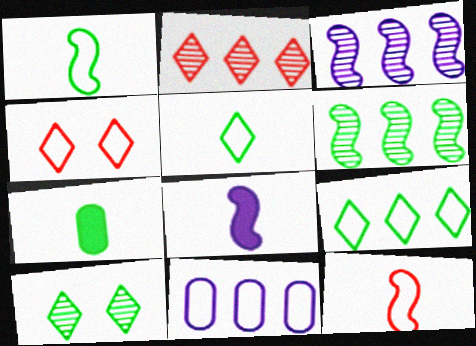[[1, 4, 11], 
[3, 4, 7]]